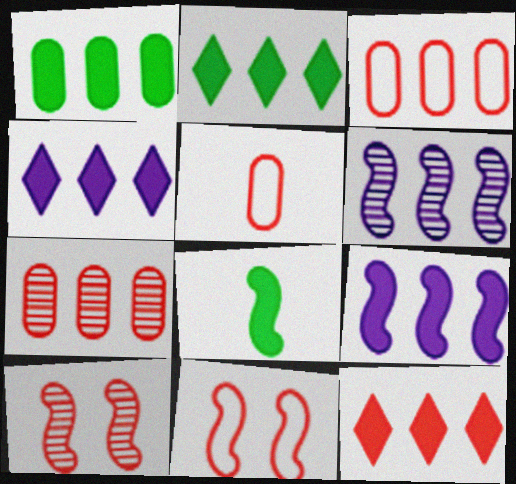[[1, 9, 12], 
[2, 3, 6], 
[2, 4, 12], 
[5, 10, 12], 
[6, 8, 11]]